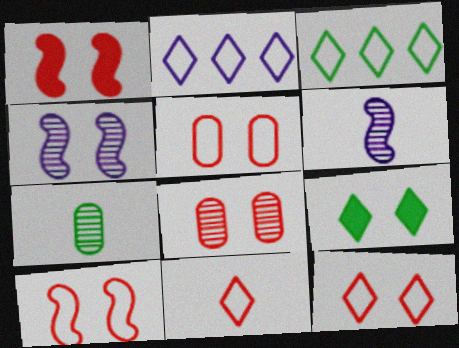[[1, 2, 7], 
[1, 8, 12], 
[4, 5, 9], 
[5, 10, 12]]